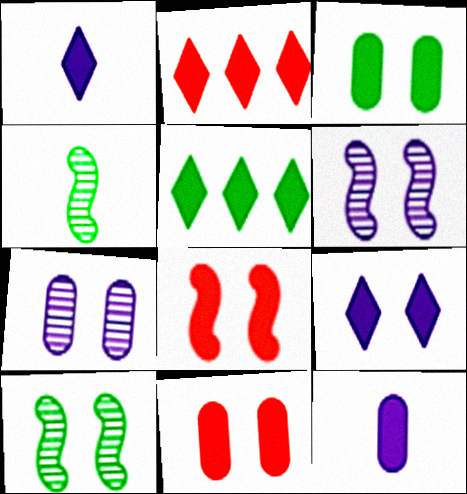[[3, 8, 9], 
[5, 8, 12]]